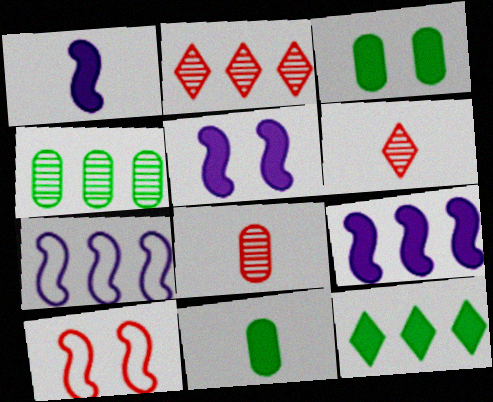[[1, 5, 9], 
[3, 6, 7]]